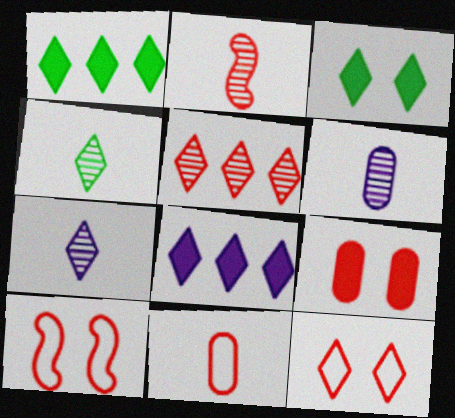[[1, 6, 10], 
[1, 7, 12], 
[2, 4, 6], 
[4, 8, 12]]